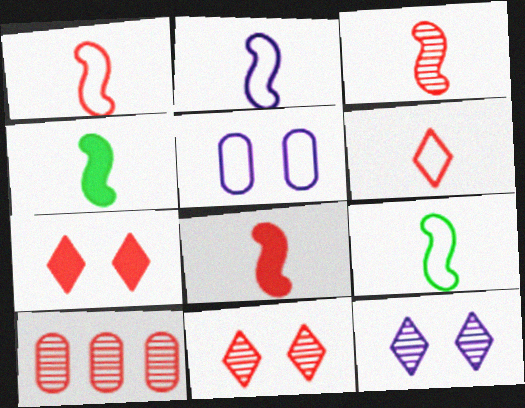[[1, 2, 9], 
[1, 3, 8], 
[1, 7, 10], 
[2, 3, 4], 
[3, 10, 11]]